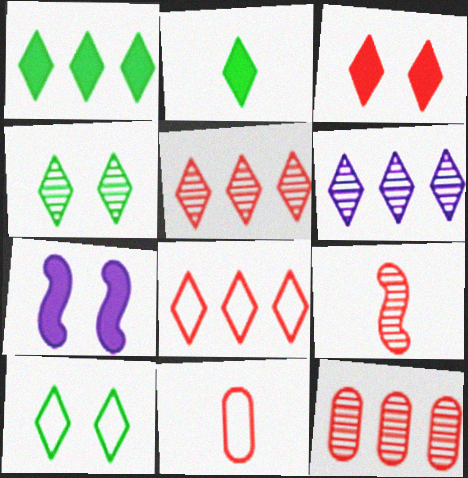[[1, 6, 8]]